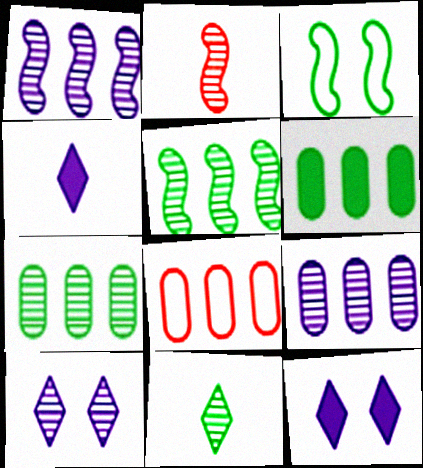[[2, 7, 10], 
[3, 6, 11], 
[6, 8, 9]]